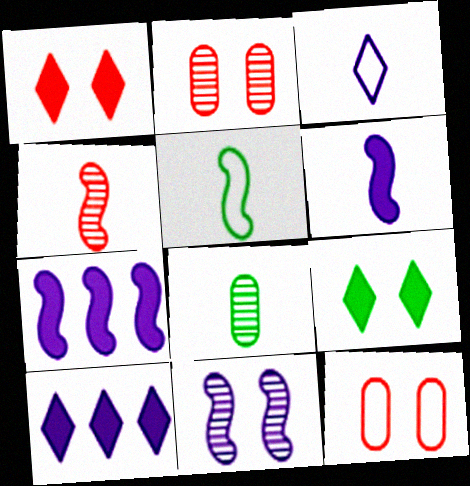[[2, 5, 10], 
[4, 5, 6], 
[9, 11, 12]]